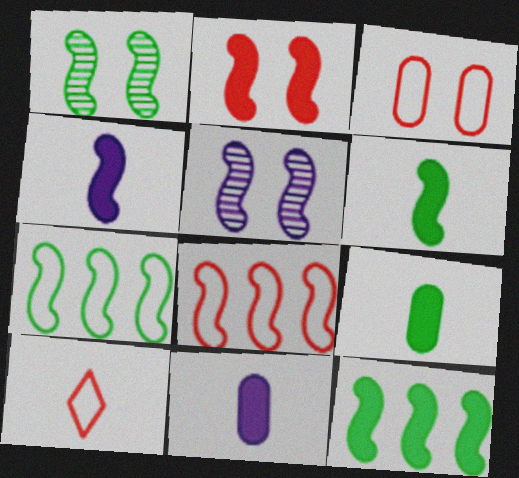[[1, 4, 8], 
[1, 6, 7], 
[2, 4, 12], 
[3, 8, 10], 
[5, 6, 8]]